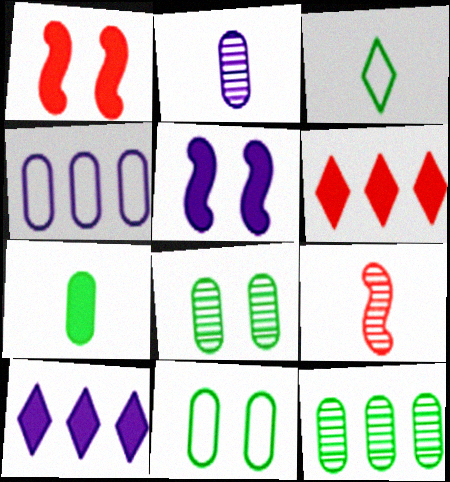[[1, 7, 10], 
[5, 6, 7], 
[7, 11, 12], 
[9, 10, 11]]